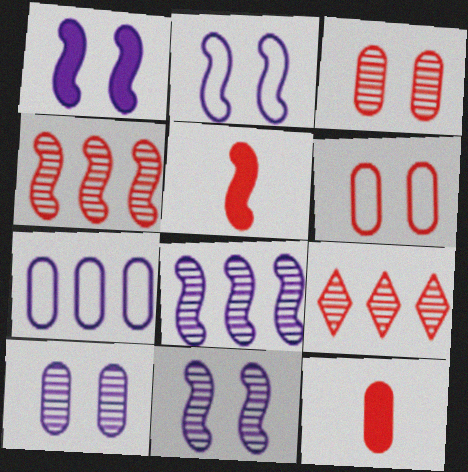[[1, 2, 11], 
[5, 6, 9]]